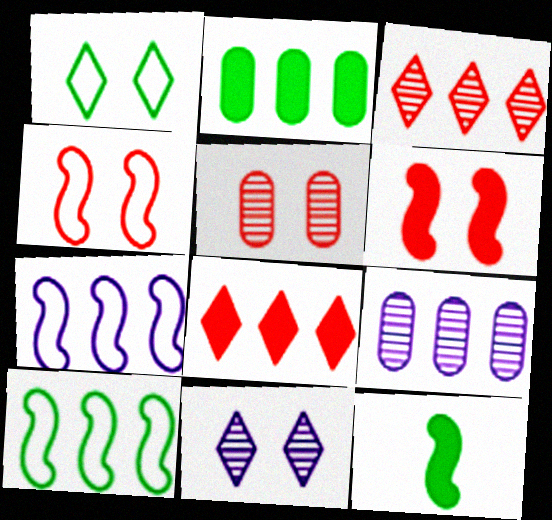[[2, 3, 7], 
[8, 9, 10]]